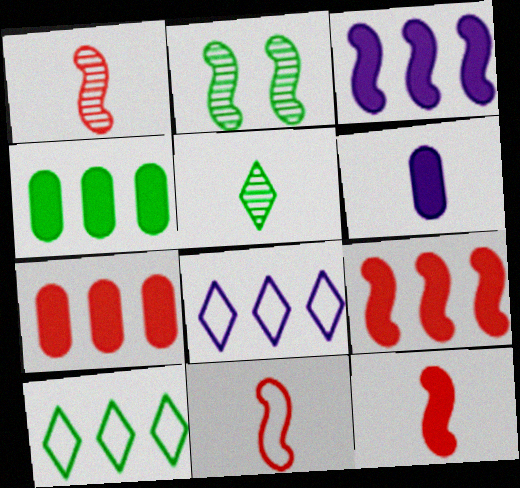[[1, 11, 12], 
[2, 3, 11], 
[5, 6, 11]]